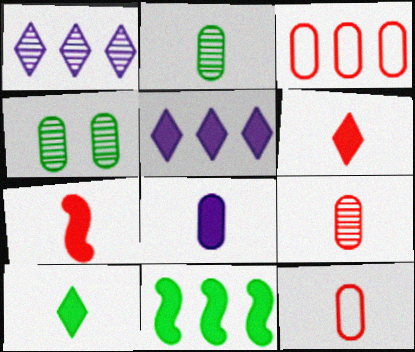[[1, 3, 11], 
[2, 8, 12], 
[3, 4, 8], 
[7, 8, 10]]